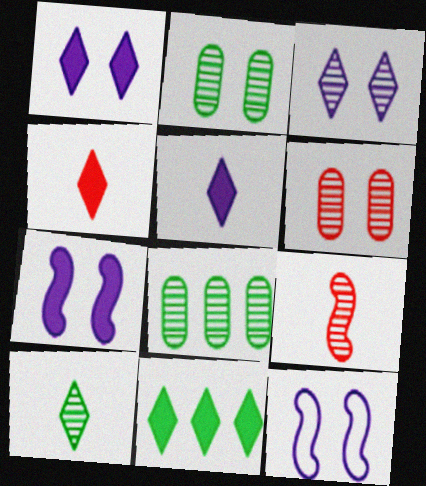[[1, 4, 11], 
[3, 8, 9], 
[4, 8, 12]]